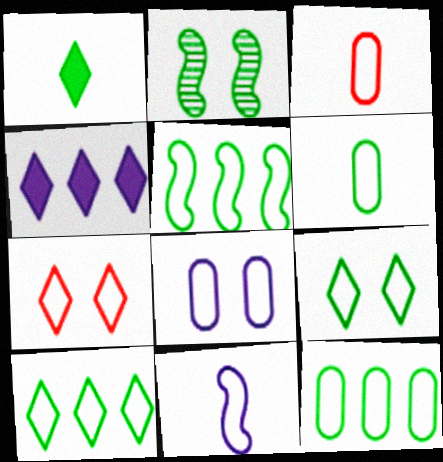[[1, 2, 12], 
[2, 3, 4], 
[3, 8, 12], 
[5, 6, 9], 
[5, 10, 12], 
[7, 11, 12]]